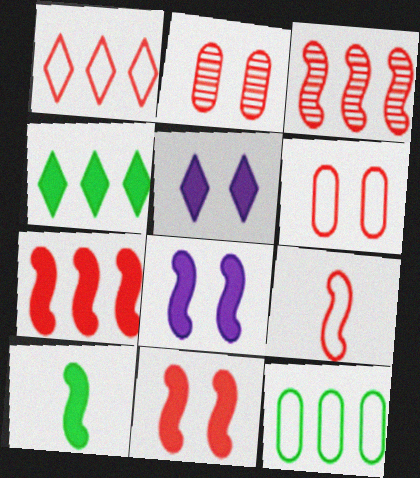[[1, 6, 9], 
[3, 9, 11], 
[7, 8, 10]]